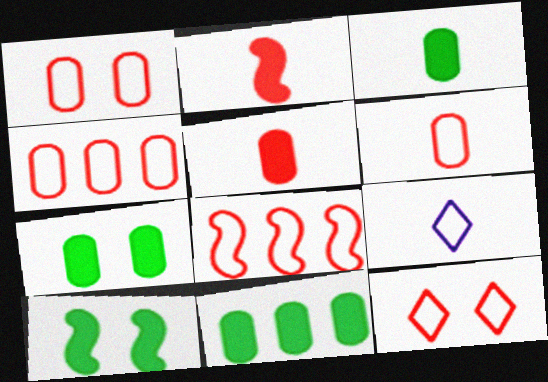[[1, 4, 6], 
[3, 7, 11], 
[6, 8, 12]]